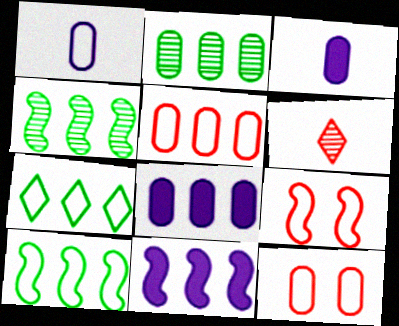[[1, 7, 9], 
[2, 3, 12], 
[2, 5, 8]]